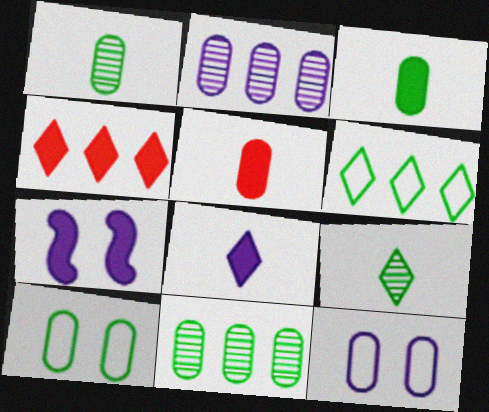[[2, 5, 10], 
[3, 4, 7], 
[3, 10, 11], 
[5, 11, 12]]